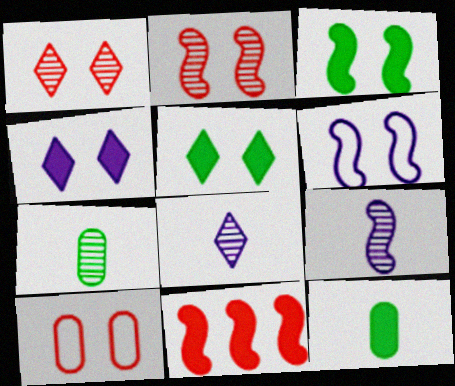[[2, 3, 6], 
[4, 11, 12]]